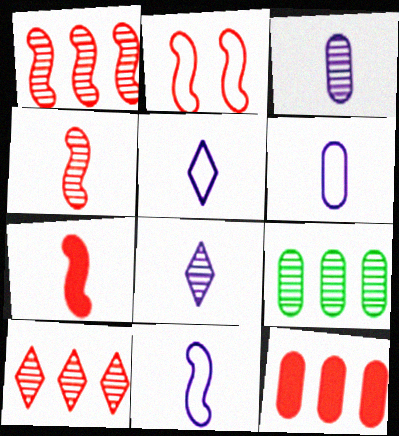[[1, 2, 7], 
[5, 6, 11]]